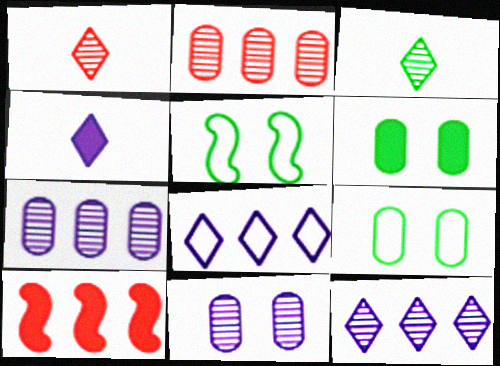[[2, 4, 5], 
[4, 6, 10]]